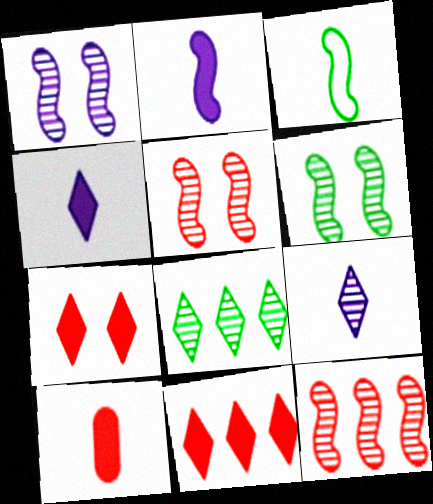[[1, 5, 6], 
[3, 9, 10]]